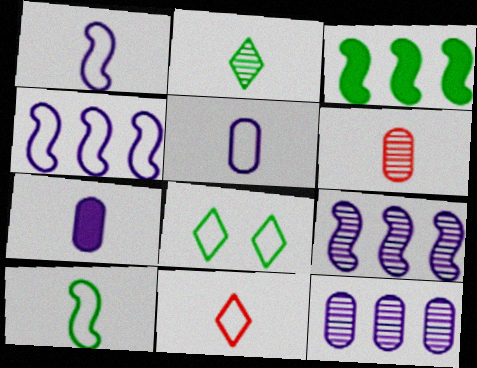[[5, 10, 11]]